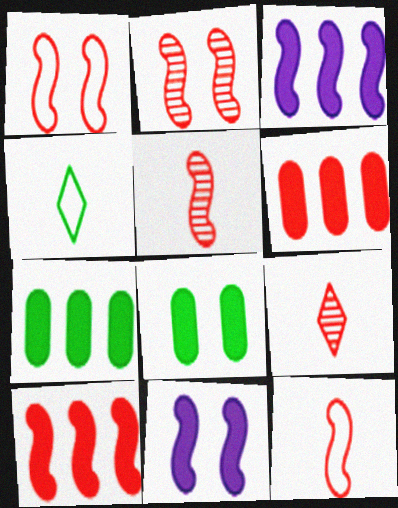[[1, 5, 10], 
[1, 6, 9], 
[2, 10, 12]]